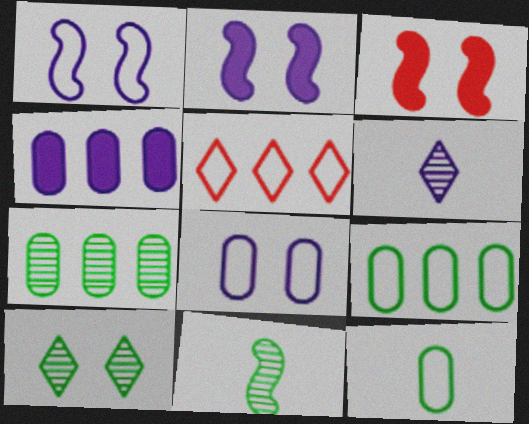[[1, 4, 6], 
[1, 5, 12], 
[3, 6, 9], 
[3, 8, 10], 
[7, 10, 11]]